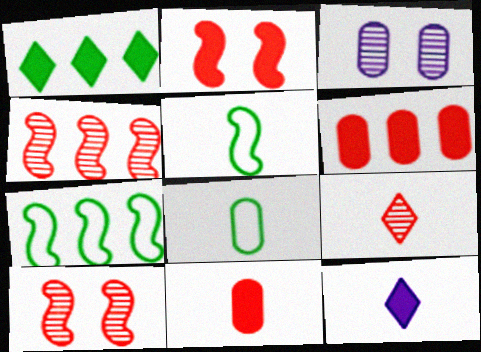[[3, 6, 8]]